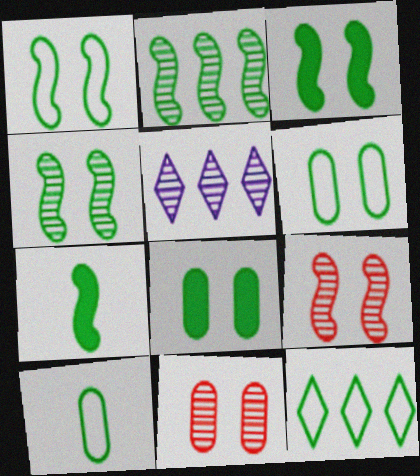[[1, 2, 7], 
[1, 3, 4], 
[1, 10, 12]]